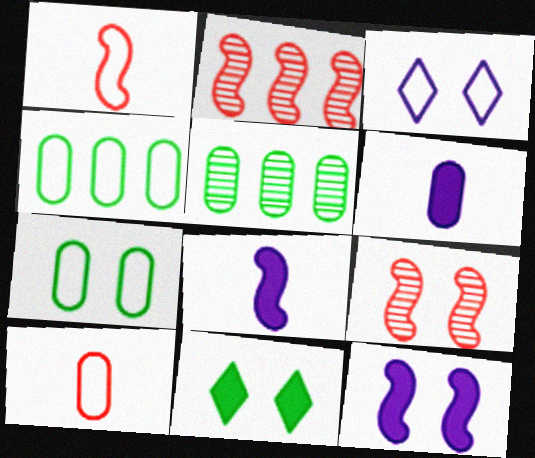[[1, 3, 4]]